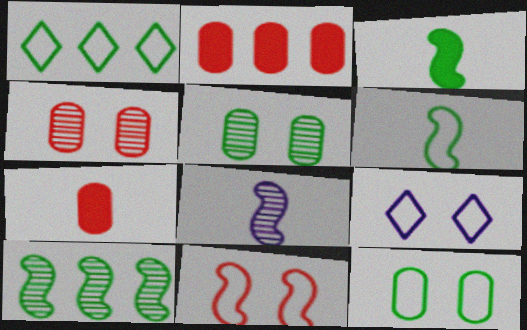[[1, 3, 5], 
[1, 6, 12], 
[7, 9, 10], 
[9, 11, 12]]